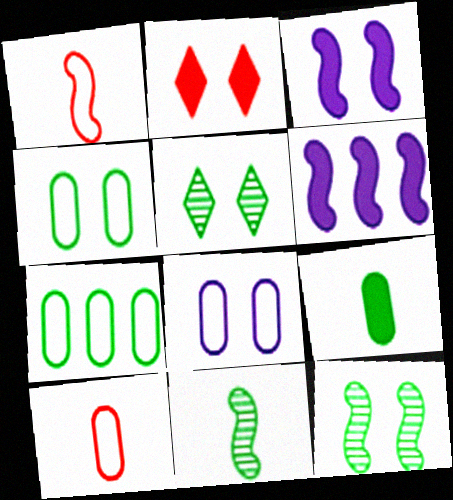[[1, 6, 12], 
[2, 6, 9], 
[2, 8, 12], 
[5, 6, 10], 
[7, 8, 10]]